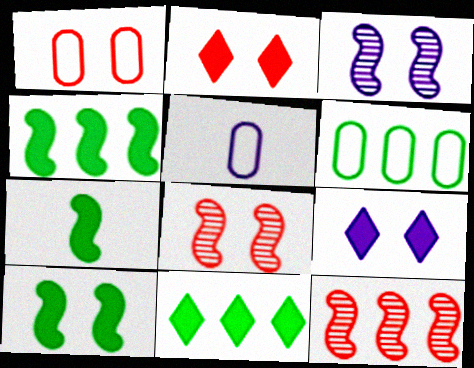[[1, 2, 8], 
[1, 5, 6], 
[4, 7, 10], 
[5, 8, 11]]